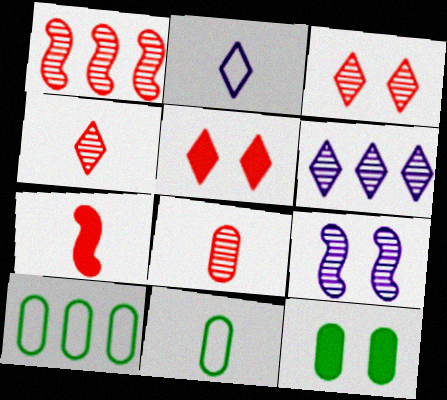[[1, 2, 12], 
[1, 3, 8]]